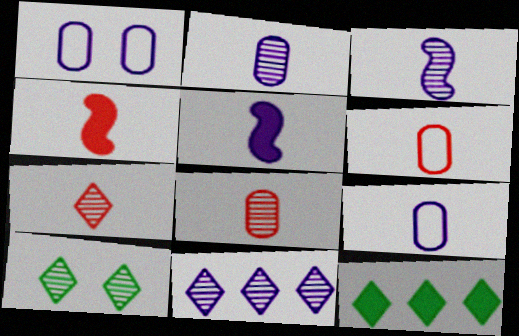[[1, 5, 11], 
[4, 6, 7], 
[7, 10, 11]]